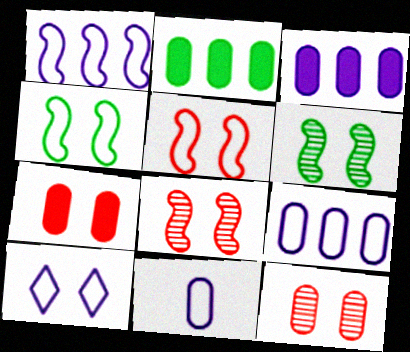[[1, 10, 11], 
[2, 11, 12], 
[6, 7, 10]]